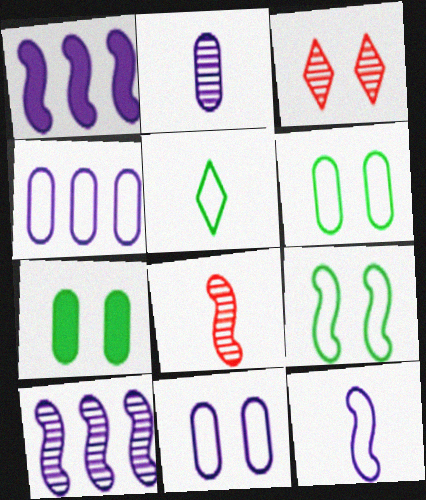[[1, 8, 9]]